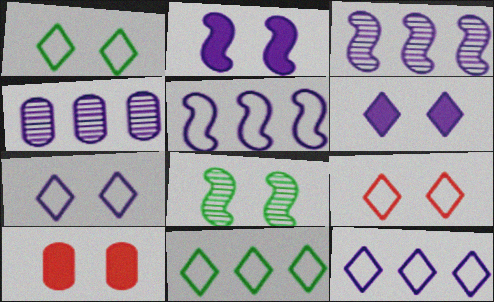[[1, 7, 9], 
[7, 8, 10]]